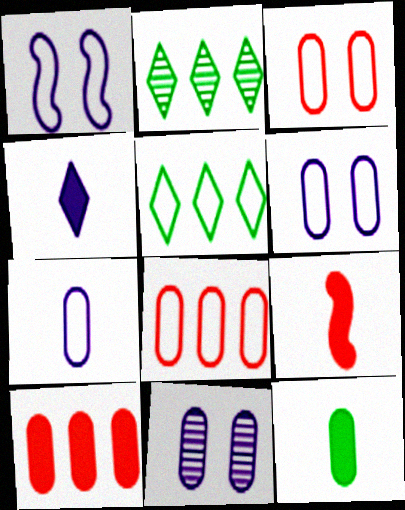[[2, 6, 9], 
[4, 9, 12], 
[5, 9, 11], 
[8, 11, 12]]